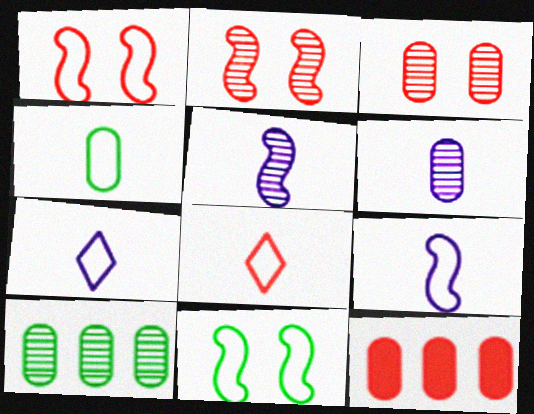[[2, 8, 12], 
[3, 6, 10], 
[4, 8, 9]]